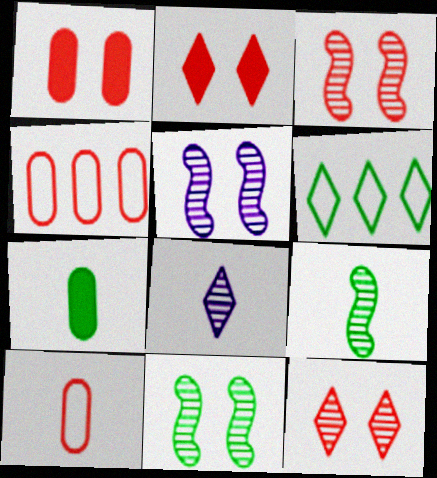[[2, 6, 8], 
[3, 5, 11], 
[6, 7, 11]]